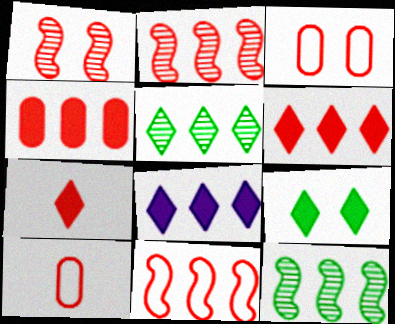[[1, 6, 10], 
[2, 3, 7], 
[7, 8, 9]]